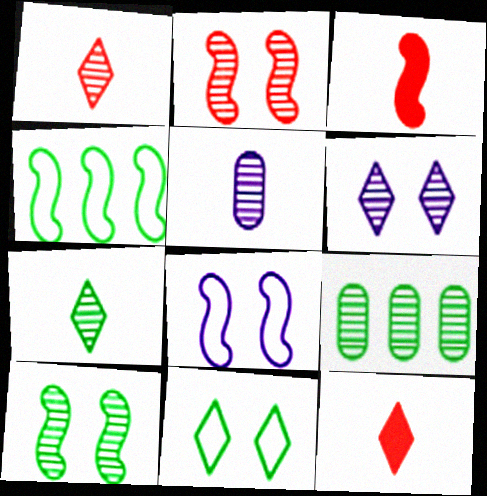[[7, 9, 10], 
[8, 9, 12]]